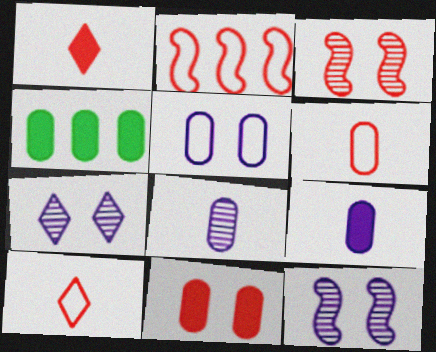[[4, 9, 11], 
[4, 10, 12]]